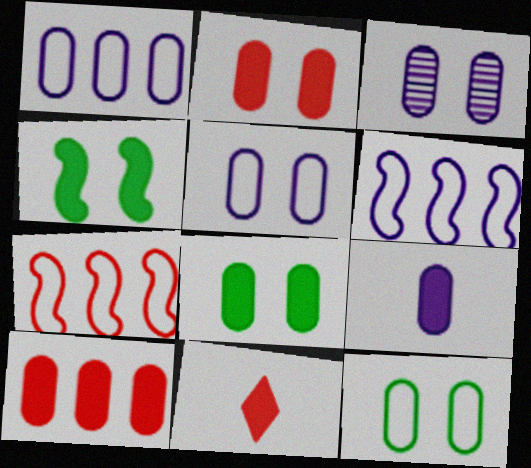[[1, 3, 9], 
[2, 3, 12], 
[8, 9, 10]]